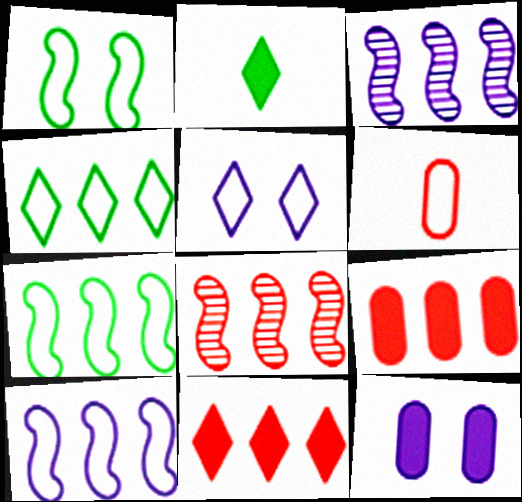[[3, 4, 9], 
[5, 6, 7]]